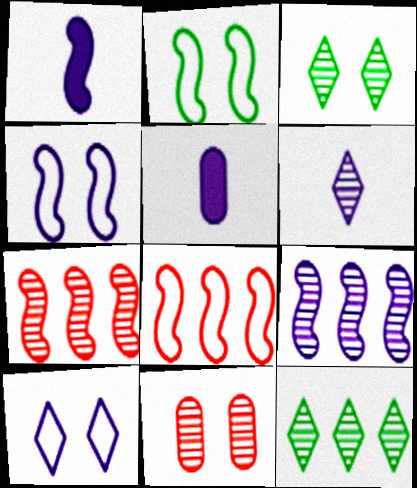[[1, 2, 7], 
[1, 4, 9], 
[3, 5, 8], 
[5, 9, 10]]